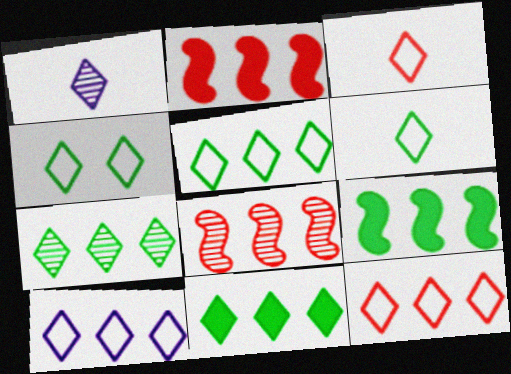[[3, 4, 10], 
[4, 5, 6], 
[5, 7, 11], 
[5, 10, 12]]